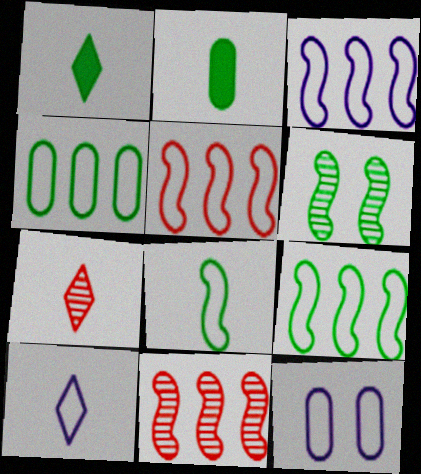[[1, 4, 6], 
[1, 7, 10], 
[1, 11, 12], 
[3, 5, 9], 
[3, 10, 12]]